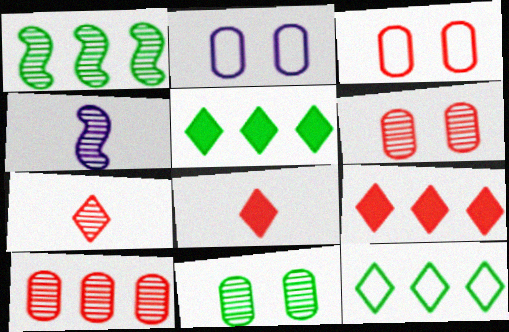[[1, 2, 8], 
[3, 4, 5]]